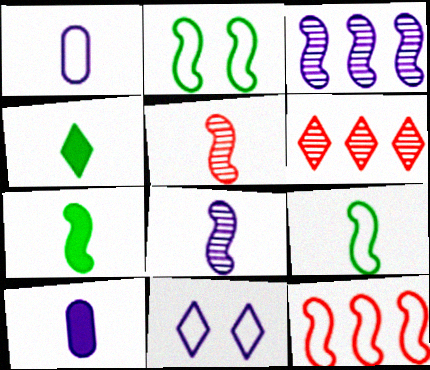[[1, 4, 5], 
[2, 6, 10], 
[3, 10, 11], 
[4, 6, 11]]